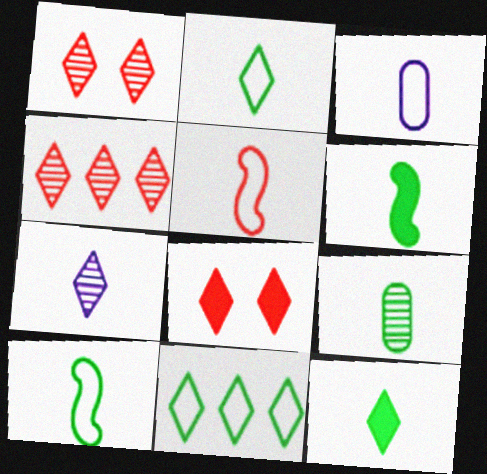[[2, 3, 5], 
[2, 6, 9], 
[7, 8, 11], 
[9, 10, 12]]